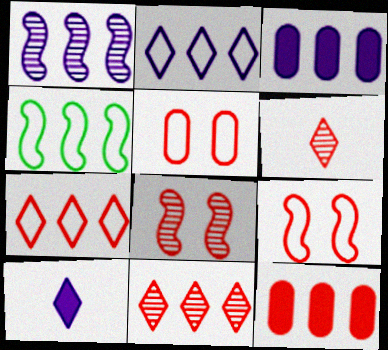[[1, 2, 3], 
[3, 4, 11], 
[6, 9, 12]]